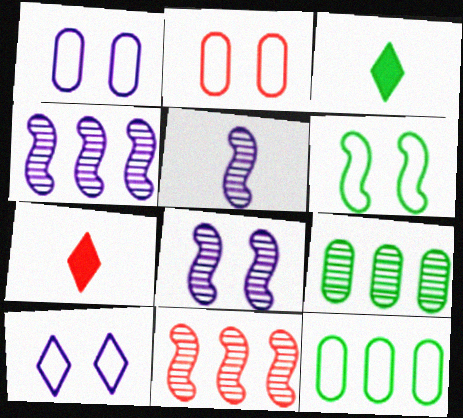[[1, 3, 11], 
[2, 3, 4], 
[2, 6, 10], 
[2, 7, 11], 
[3, 6, 9], 
[4, 5, 8], 
[7, 8, 12]]